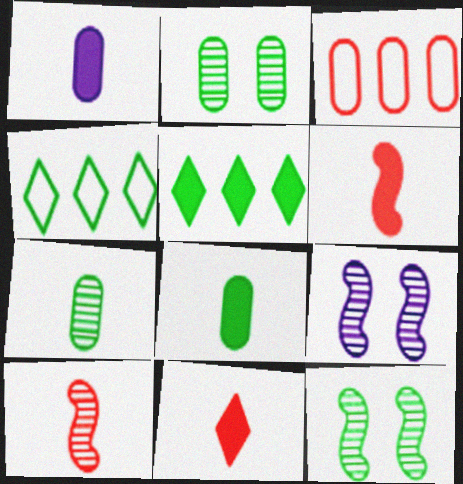[[1, 2, 3], 
[4, 8, 12]]